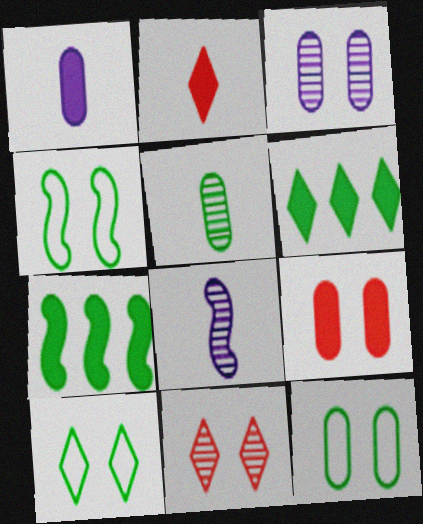[[3, 9, 12], 
[4, 5, 6], 
[4, 10, 12], 
[5, 7, 10]]